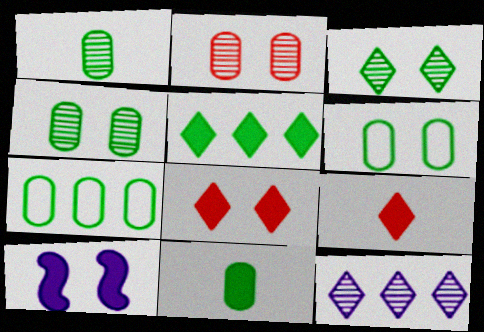[[4, 7, 11]]